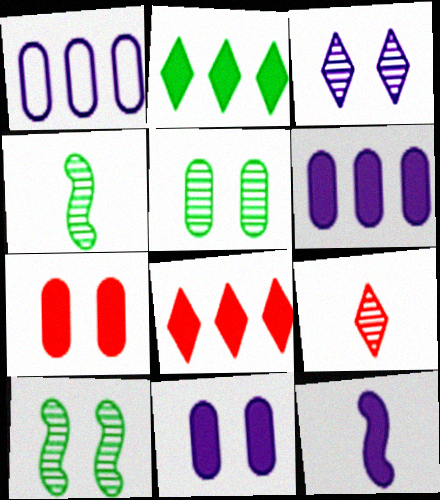[[1, 3, 12], 
[2, 7, 12]]